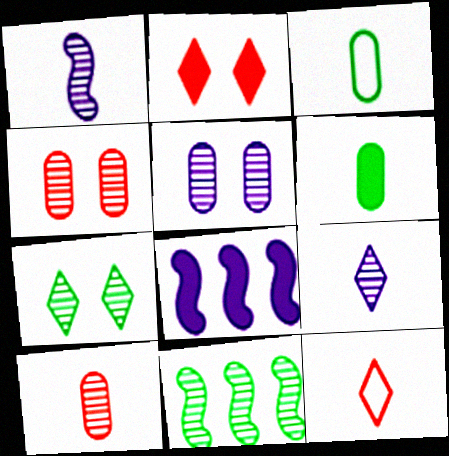[[1, 6, 12], 
[2, 6, 8], 
[4, 9, 11]]